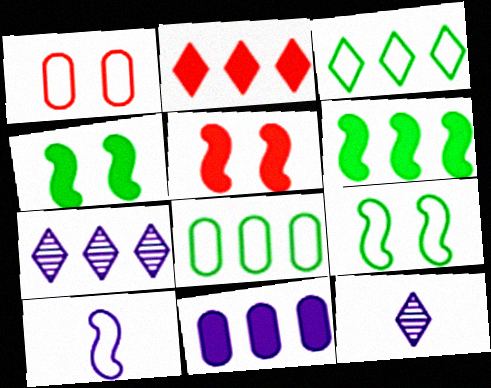[[1, 3, 10], 
[1, 6, 12], 
[2, 3, 7], 
[2, 6, 11], 
[5, 8, 12]]